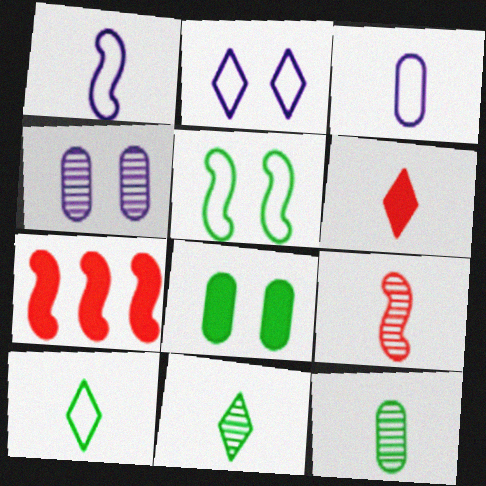[[1, 6, 12], 
[2, 7, 12], 
[4, 7, 10]]